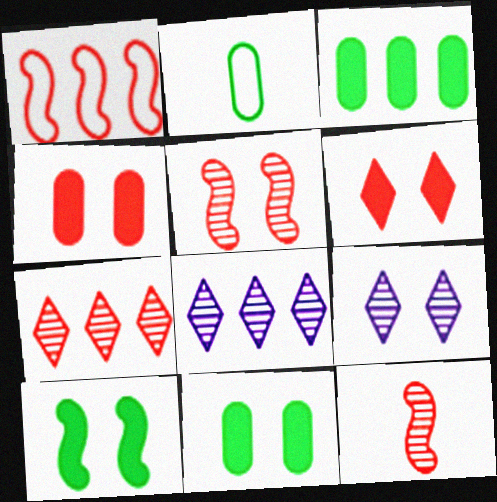[[1, 3, 8]]